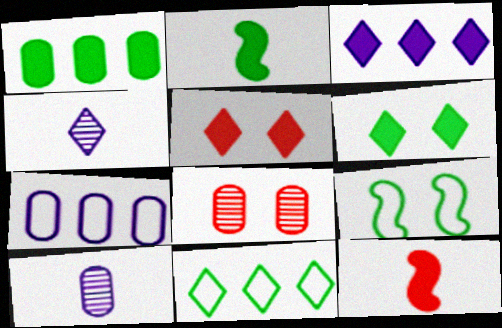[[1, 2, 6], 
[4, 5, 11]]